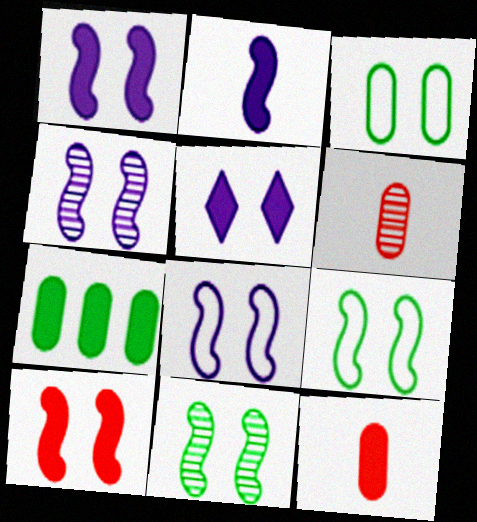[[1, 4, 8], 
[4, 9, 10], 
[8, 10, 11]]